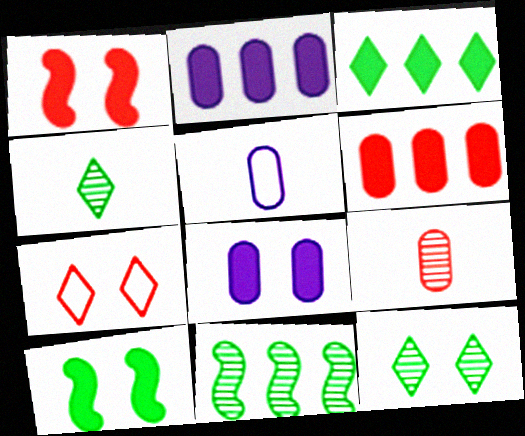[]